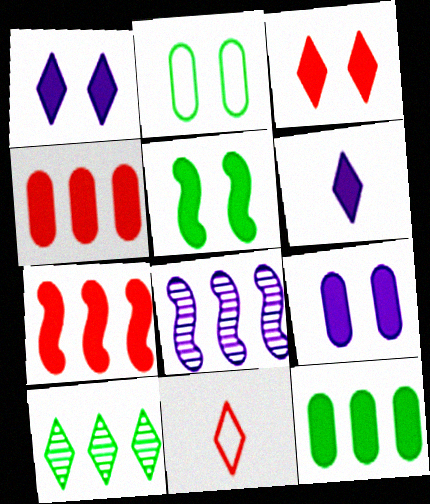[[1, 10, 11], 
[3, 5, 9], 
[4, 5, 6]]